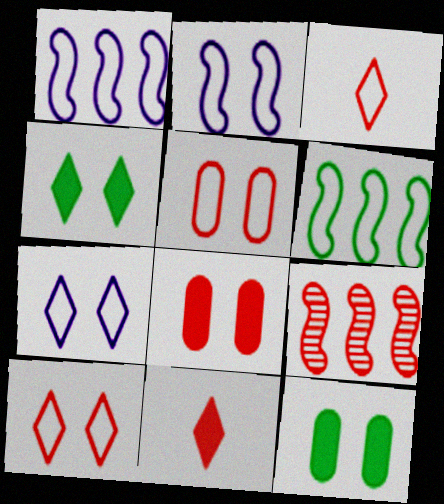[[3, 8, 9], 
[5, 9, 11]]